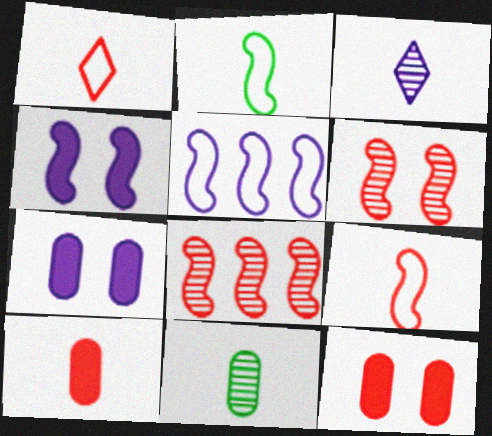[[1, 8, 12], 
[2, 3, 10], 
[2, 4, 8], 
[3, 5, 7]]